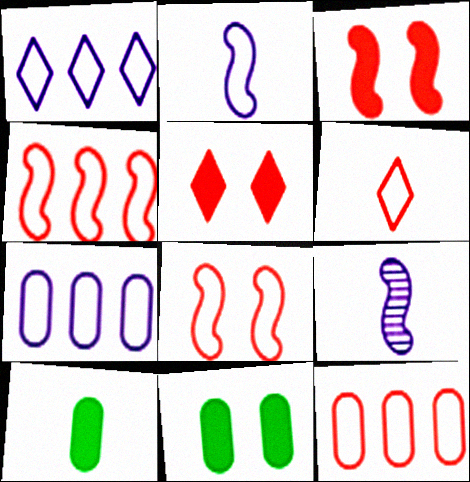[[6, 8, 12], 
[6, 9, 10]]